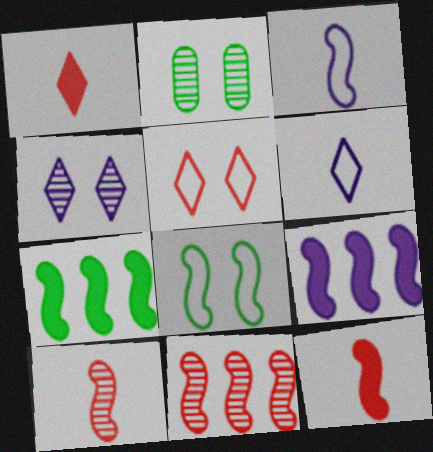[[8, 9, 10]]